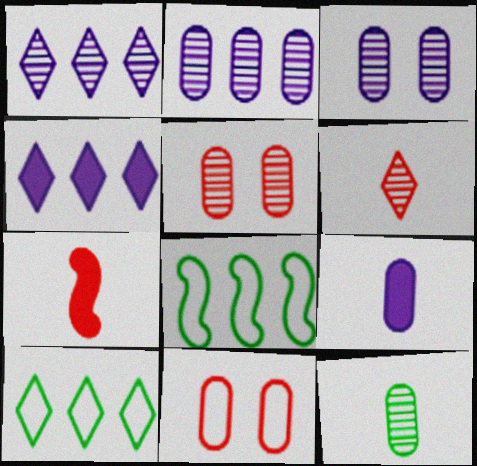[[2, 5, 12], 
[3, 7, 10]]